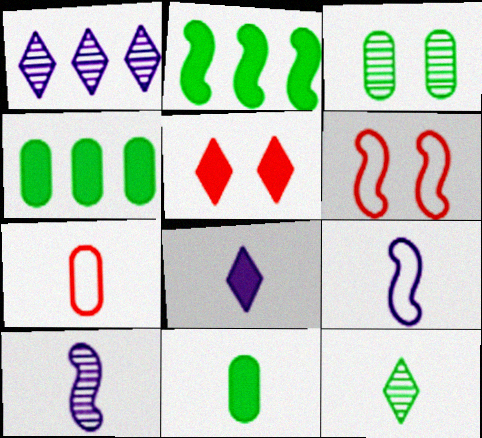[[1, 6, 11], 
[2, 6, 10]]